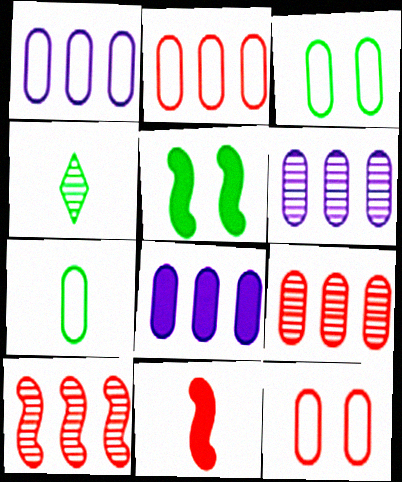[[1, 6, 8], 
[1, 7, 12]]